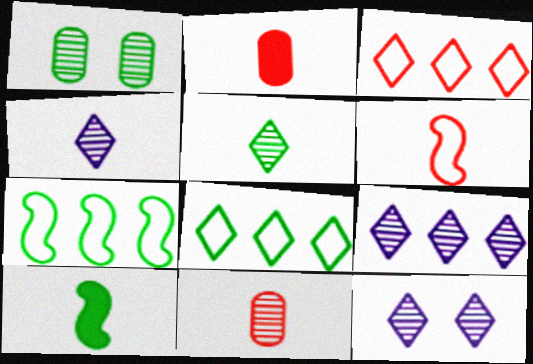[[1, 8, 10], 
[2, 7, 12], 
[4, 9, 12]]